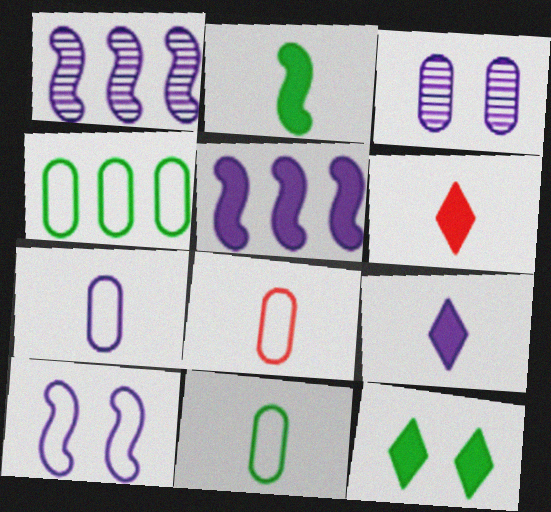[[1, 8, 12], 
[7, 8, 11]]